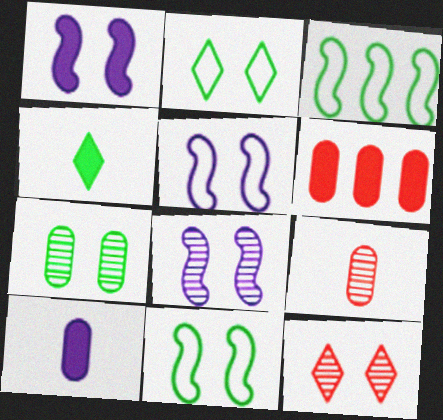[[1, 4, 6], 
[1, 5, 8], 
[3, 4, 7], 
[3, 10, 12], 
[7, 8, 12]]